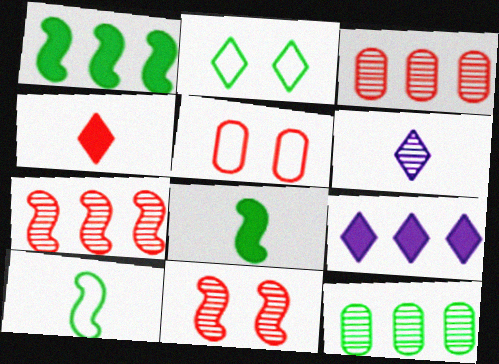[[1, 5, 6], 
[2, 8, 12], 
[4, 5, 7], 
[6, 11, 12]]